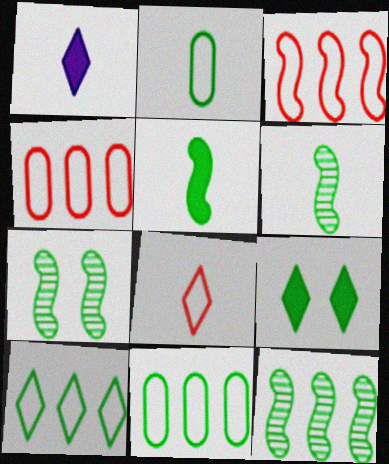[[1, 4, 7], 
[2, 9, 12], 
[6, 7, 12], 
[6, 9, 11]]